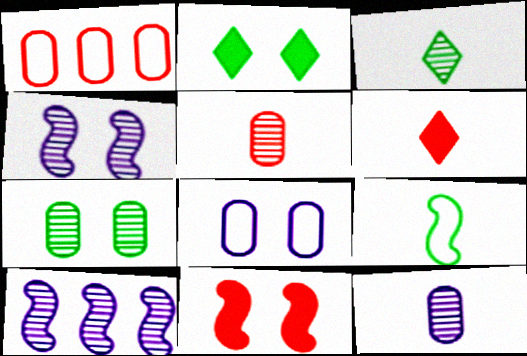[[6, 9, 12], 
[9, 10, 11]]